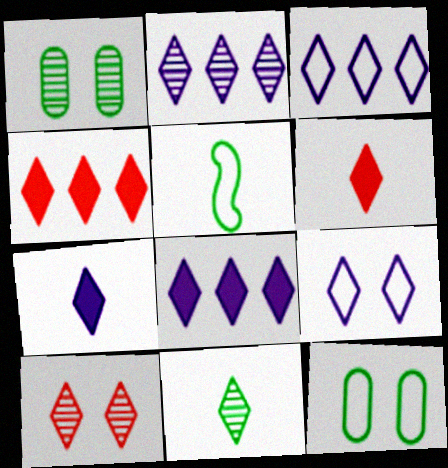[[2, 3, 8], 
[2, 7, 9], 
[2, 10, 11], 
[4, 9, 11]]